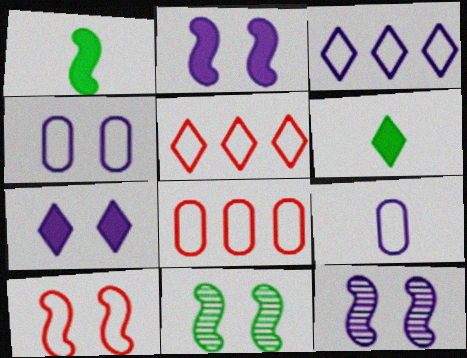[[2, 10, 11], 
[4, 7, 12], 
[6, 8, 12]]